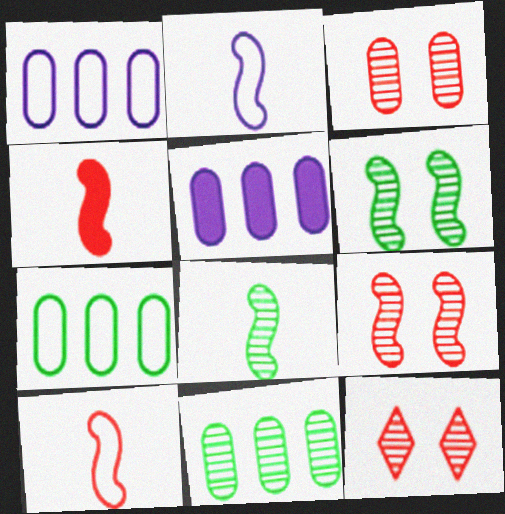[[2, 4, 8], 
[3, 9, 12]]